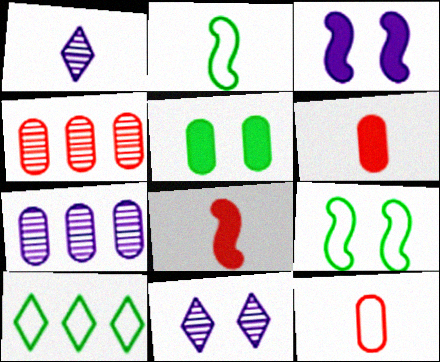[[1, 2, 6], 
[5, 7, 12]]